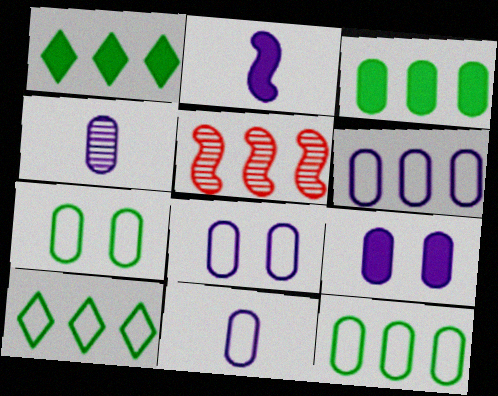[[1, 5, 6], 
[4, 6, 9], 
[6, 8, 11]]